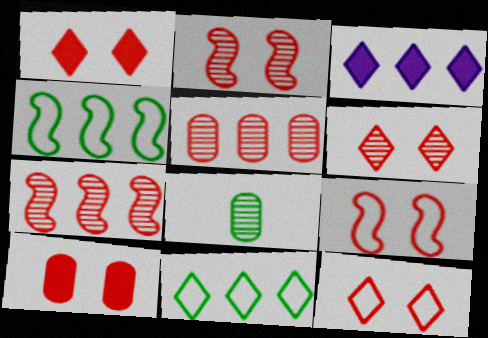[[1, 6, 12], 
[2, 10, 12], 
[3, 4, 5], 
[3, 8, 9], 
[6, 9, 10]]